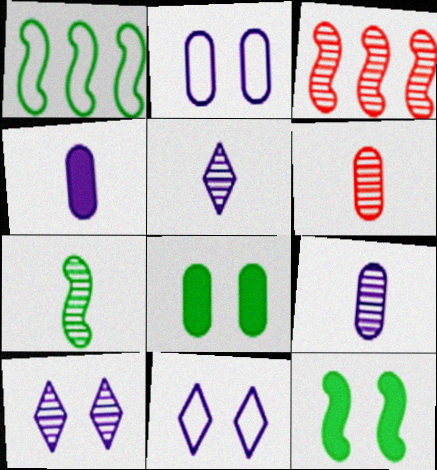[[1, 7, 12], 
[5, 6, 7]]